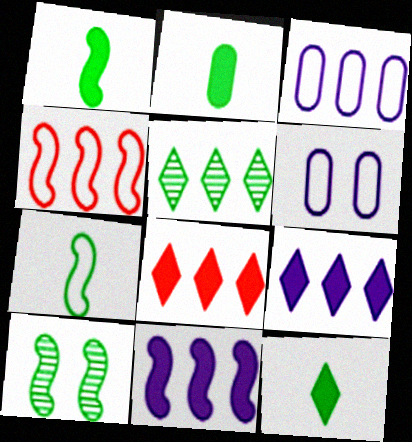[[1, 2, 12]]